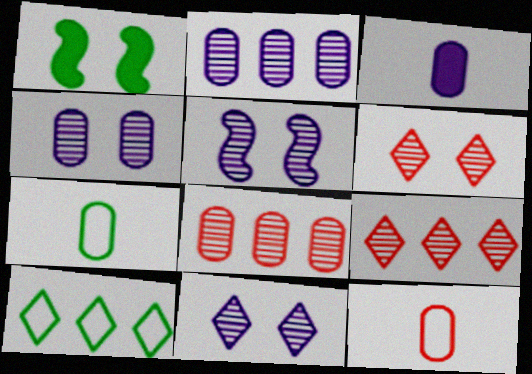[[4, 5, 11]]